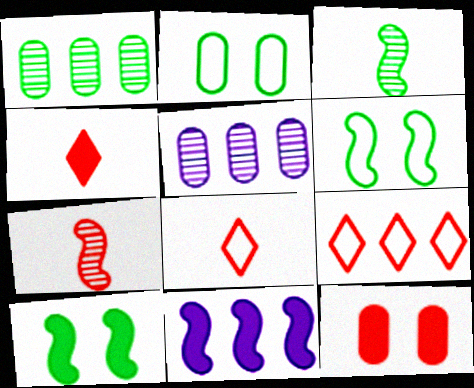[[1, 9, 11], 
[4, 5, 6], 
[5, 8, 10], 
[6, 7, 11], 
[7, 9, 12]]